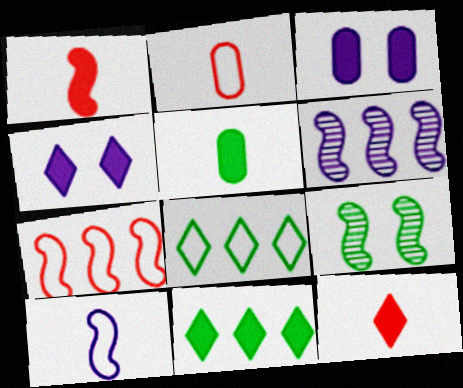[[1, 3, 11], 
[4, 11, 12], 
[5, 8, 9]]